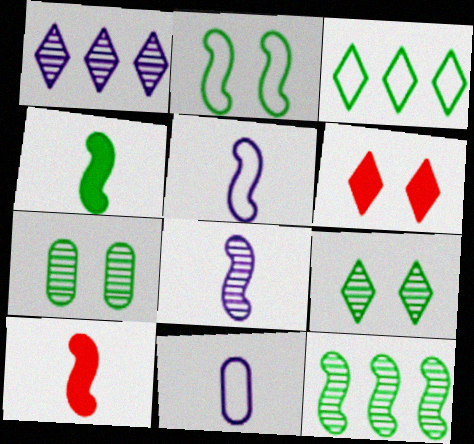[[2, 4, 12], 
[3, 4, 7], 
[6, 11, 12]]